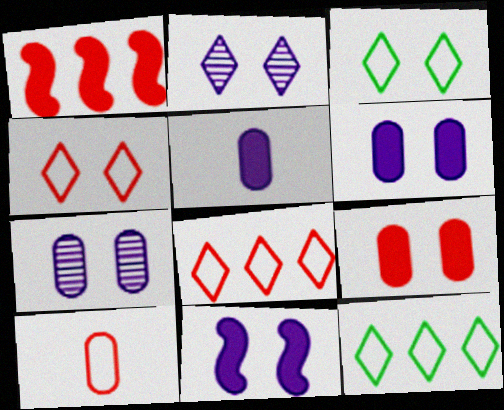[]